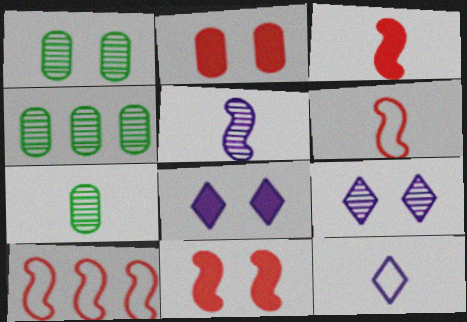[[1, 4, 7], 
[3, 7, 12], 
[4, 6, 8], 
[4, 11, 12], 
[7, 8, 10]]